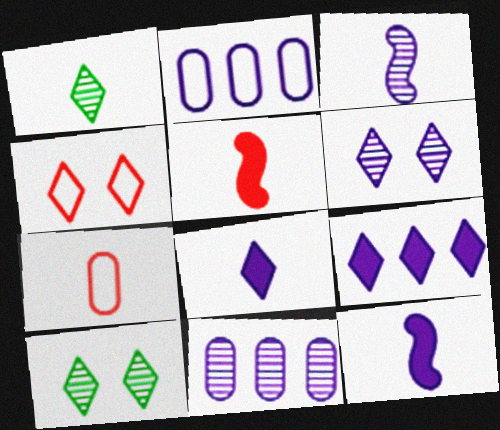[[1, 4, 9], 
[1, 7, 12], 
[2, 5, 10], 
[2, 6, 12], 
[3, 6, 11]]